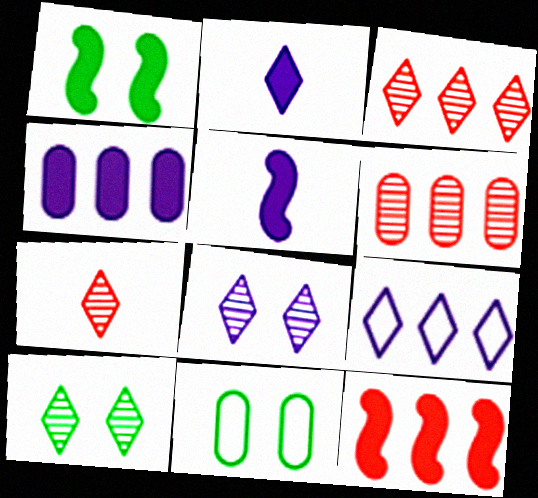[[1, 5, 12], 
[1, 10, 11], 
[2, 8, 9], 
[3, 5, 11]]